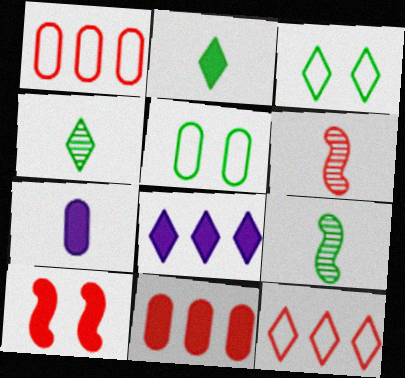[[5, 6, 8]]